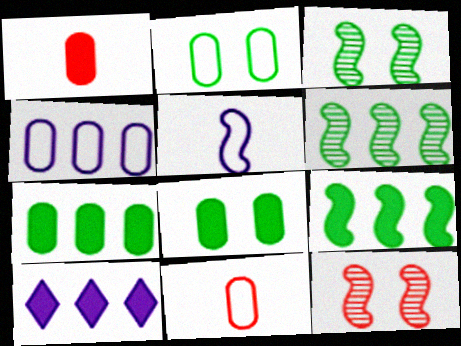[[2, 4, 11], 
[3, 10, 11], 
[5, 9, 12]]